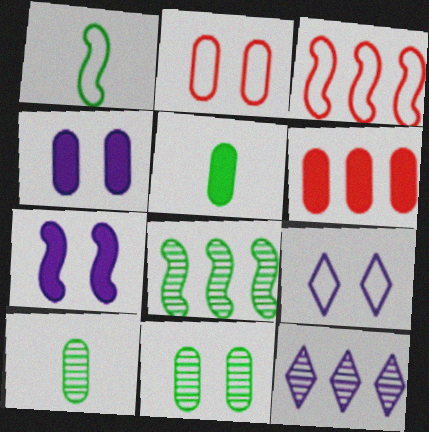[[2, 4, 11], 
[4, 5, 6]]